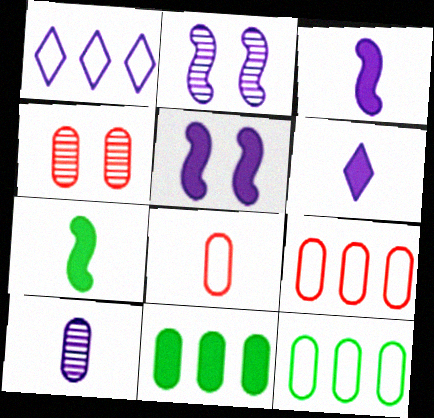[[1, 4, 7], 
[1, 5, 10]]